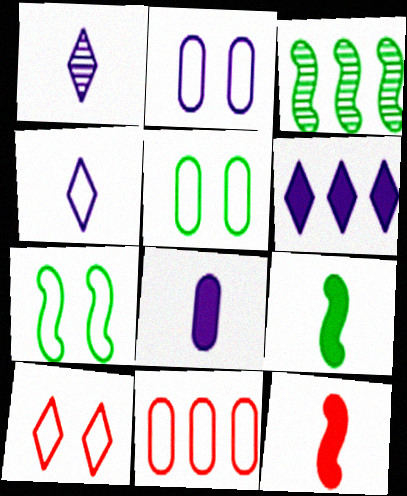[[2, 7, 10], 
[3, 6, 11], 
[3, 7, 9], 
[3, 8, 10], 
[4, 7, 11]]